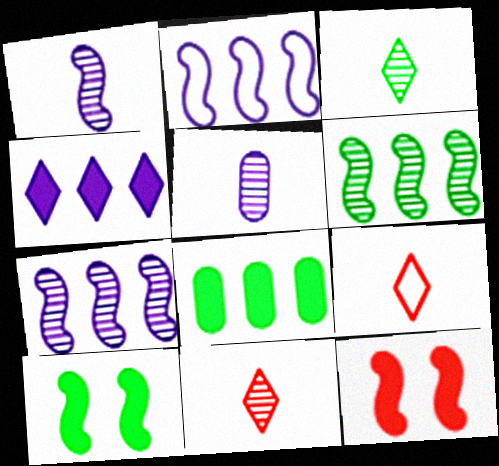[]